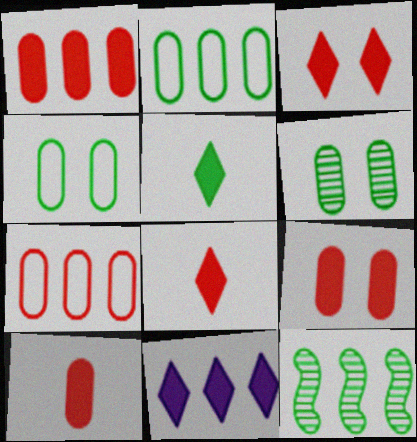[[1, 9, 10], 
[3, 5, 11], 
[4, 5, 12], 
[7, 11, 12]]